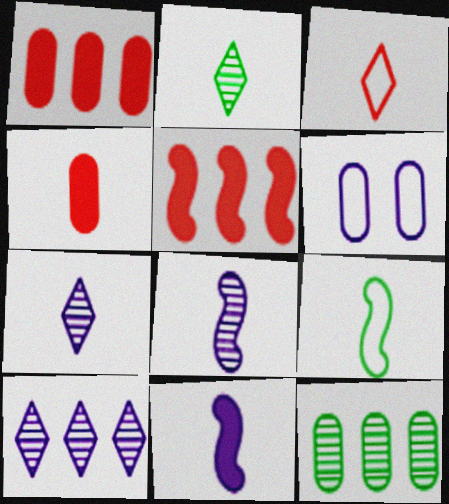[[2, 5, 6], 
[4, 6, 12], 
[4, 7, 9], 
[6, 10, 11]]